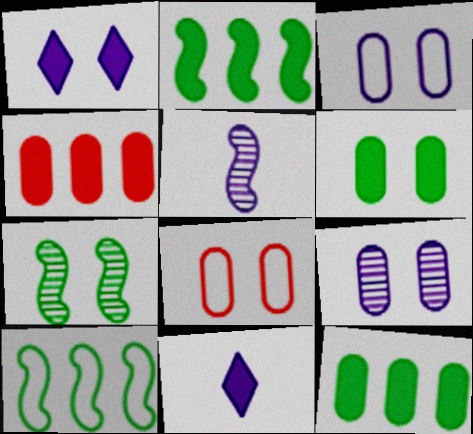[[1, 7, 8], 
[6, 8, 9]]